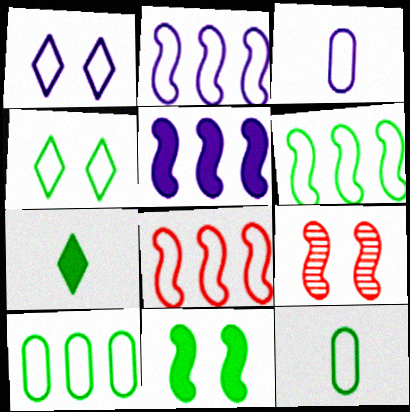[[1, 2, 3], 
[1, 8, 12], 
[2, 6, 8], 
[3, 4, 8], 
[4, 6, 12]]